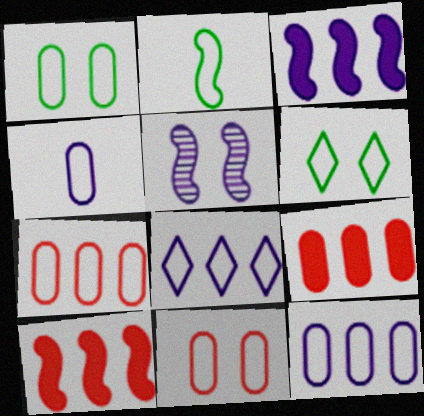[[1, 4, 7], 
[2, 5, 10], 
[2, 8, 11]]